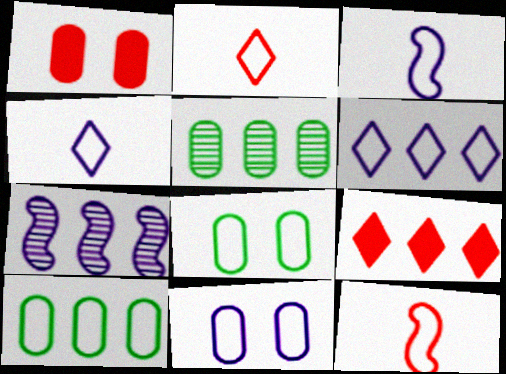[[3, 6, 11], 
[6, 8, 12], 
[7, 9, 10]]